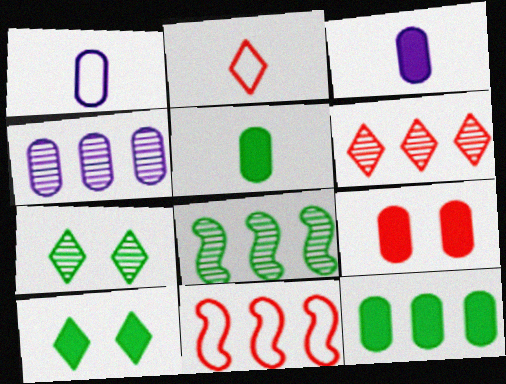[[3, 7, 11], 
[3, 9, 12], 
[4, 6, 8]]